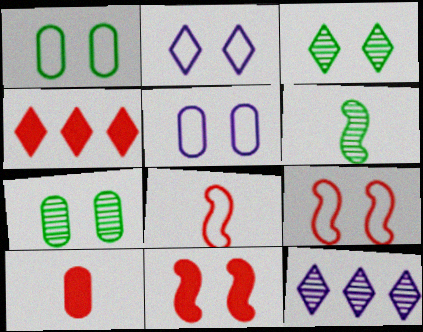[[1, 2, 9], 
[2, 7, 11], 
[3, 5, 11], 
[4, 5, 6], 
[4, 10, 11]]